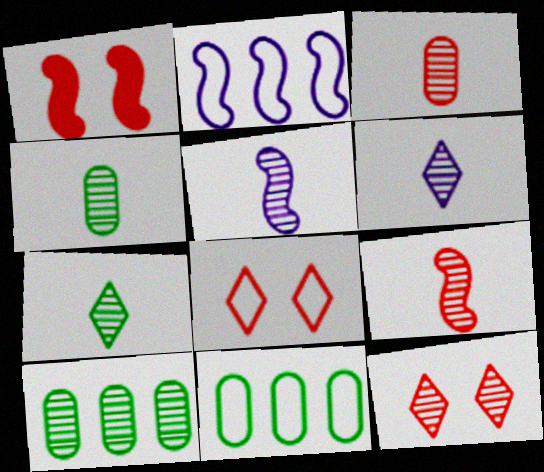[[1, 6, 11], 
[3, 5, 7], 
[4, 6, 9], 
[5, 10, 12]]